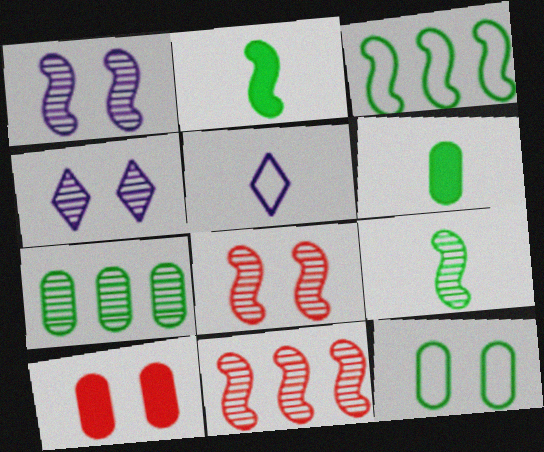[[1, 9, 11], 
[6, 7, 12]]